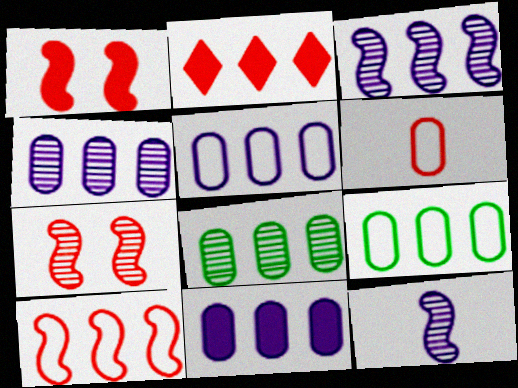[[2, 3, 9], 
[2, 6, 7], 
[4, 5, 11]]